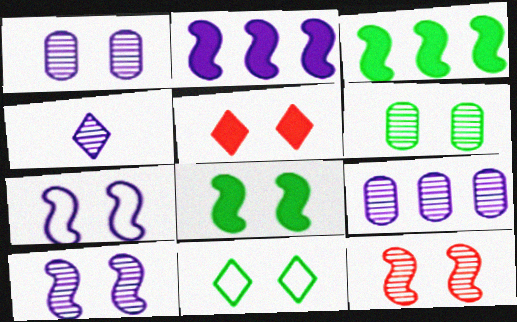[[4, 9, 10], 
[5, 6, 7], 
[6, 8, 11], 
[7, 8, 12]]